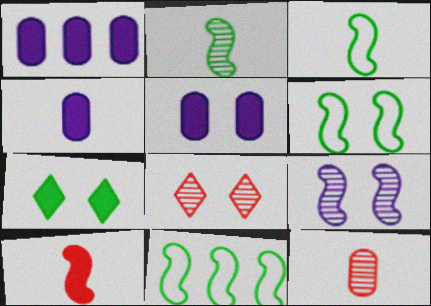[[1, 3, 8], 
[1, 4, 5], 
[1, 7, 10], 
[3, 6, 11], 
[4, 8, 11], 
[5, 6, 8], 
[9, 10, 11]]